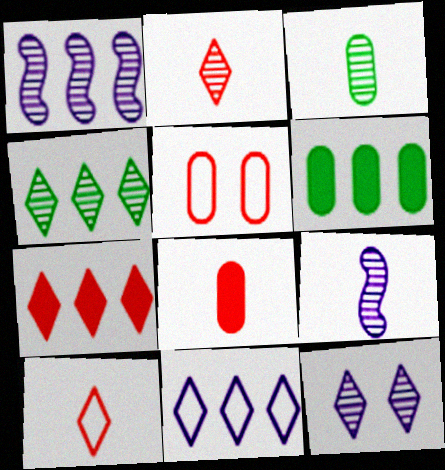[[2, 3, 9], 
[2, 4, 12], 
[4, 7, 11]]